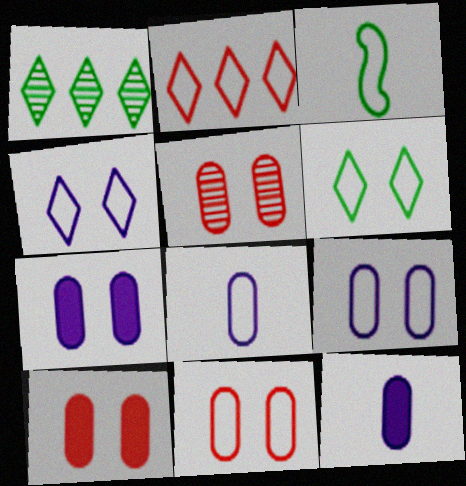[[2, 3, 9], 
[5, 10, 11]]